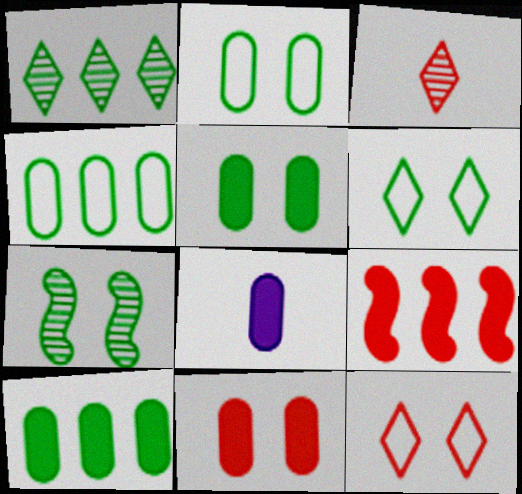[[5, 6, 7], 
[8, 10, 11]]